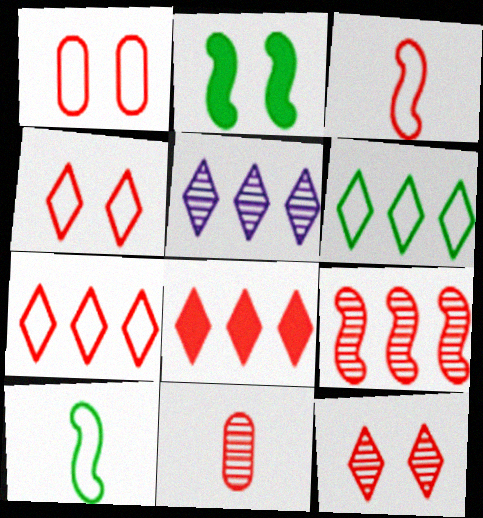[[1, 3, 7], 
[5, 6, 8], 
[9, 11, 12]]